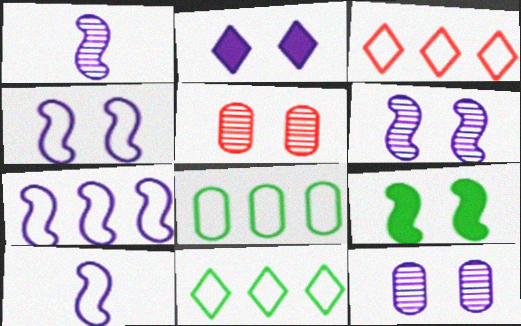[[2, 4, 12], 
[3, 7, 8], 
[4, 7, 10]]